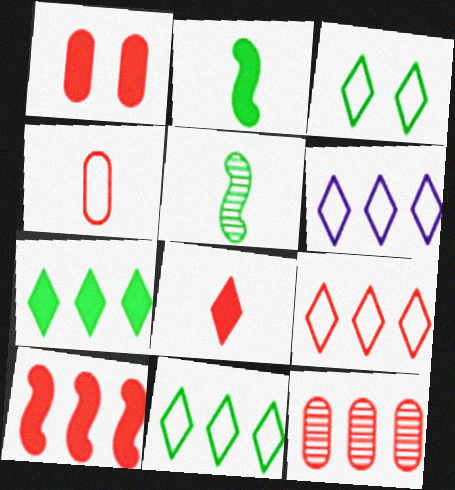[[1, 4, 12], 
[1, 5, 6], 
[1, 8, 10], 
[6, 9, 11], 
[9, 10, 12]]